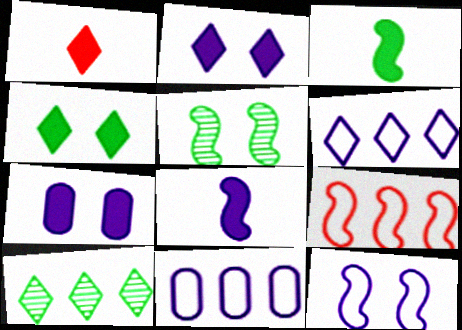[[1, 5, 11], 
[5, 8, 9]]